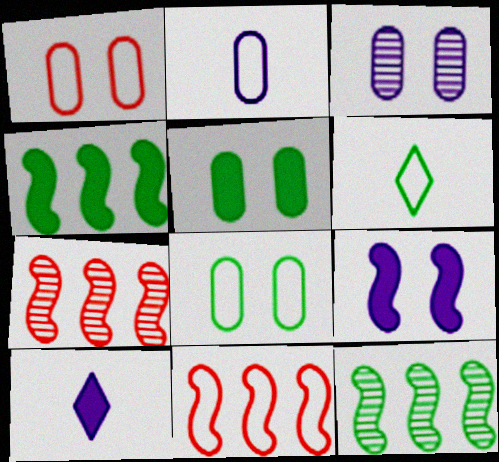[[1, 3, 5], 
[1, 10, 12], 
[5, 6, 12], 
[7, 8, 10]]